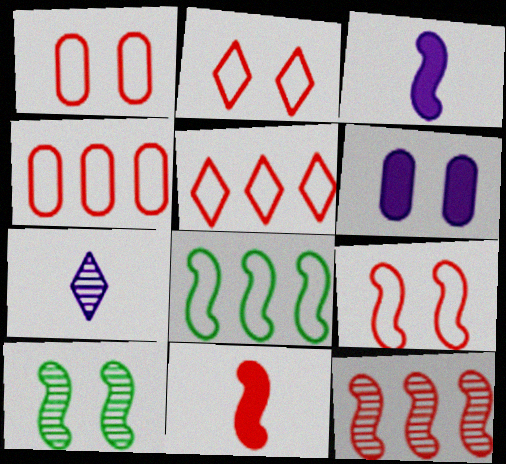[[1, 2, 9], 
[2, 6, 10], 
[9, 11, 12]]